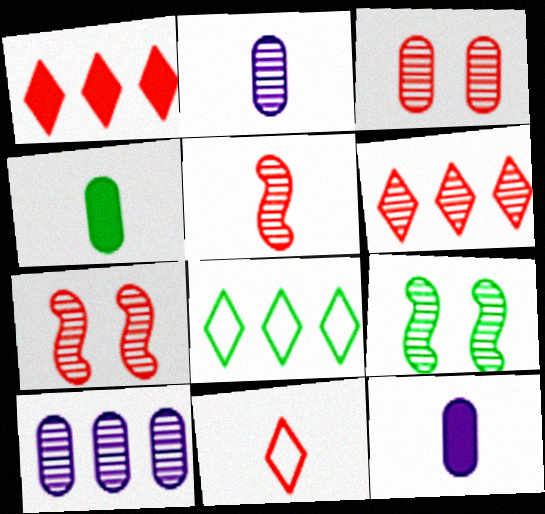[[2, 6, 9], 
[3, 5, 6], 
[4, 8, 9], 
[7, 8, 12]]